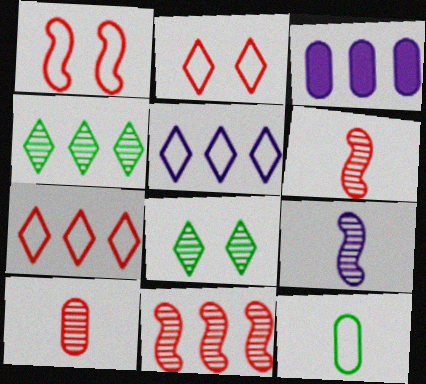[[1, 5, 12]]